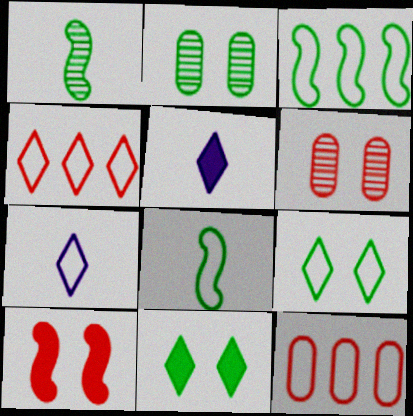[[3, 5, 6], 
[4, 7, 9]]